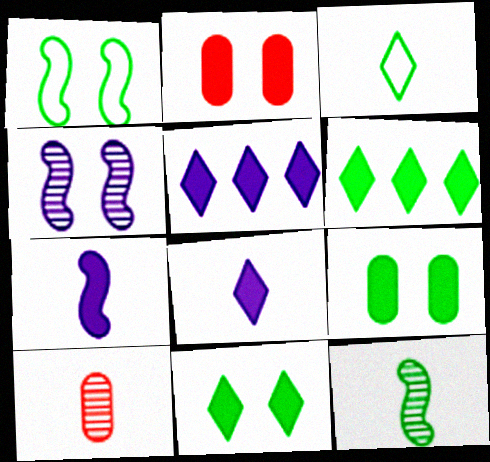[[1, 5, 10], 
[2, 6, 7], 
[3, 7, 10]]